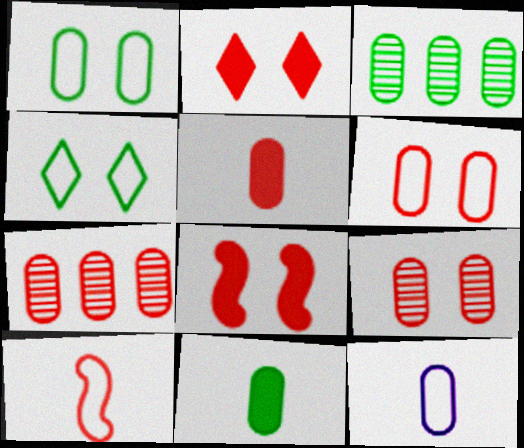[[1, 3, 11], 
[2, 7, 10], 
[5, 6, 7]]